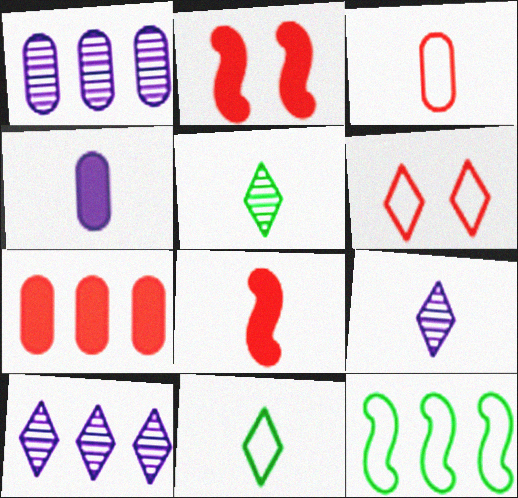[[1, 2, 11], 
[7, 10, 12]]